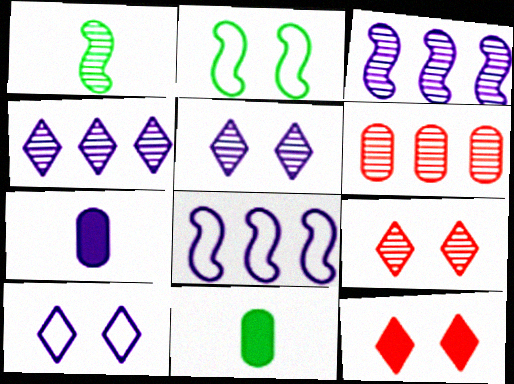[[1, 5, 6], 
[3, 7, 10], 
[5, 7, 8], 
[8, 9, 11]]